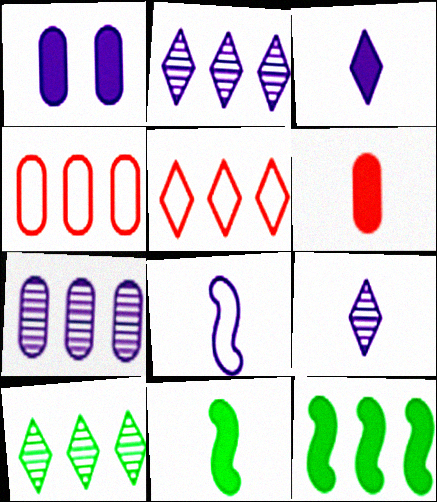[[1, 2, 8], 
[2, 4, 12], 
[3, 6, 11], 
[5, 7, 12]]